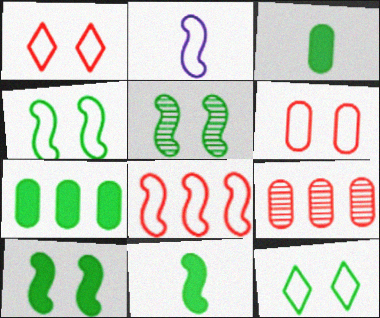[[2, 4, 8], 
[4, 5, 10]]